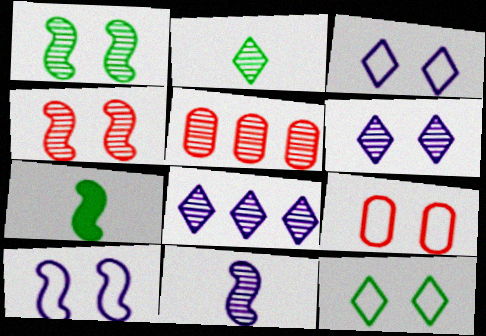[[3, 5, 7], 
[7, 8, 9], 
[9, 10, 12]]